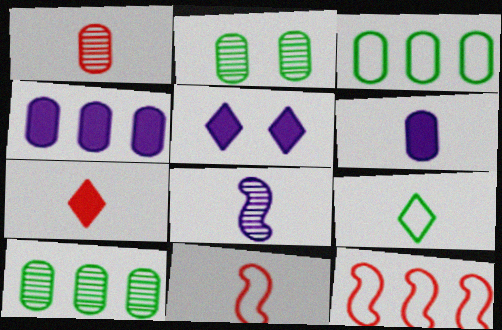[[1, 7, 11], 
[5, 10, 11]]